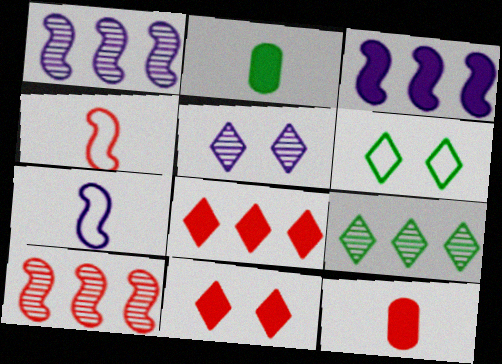[[1, 6, 12], 
[2, 3, 11], 
[5, 6, 11]]